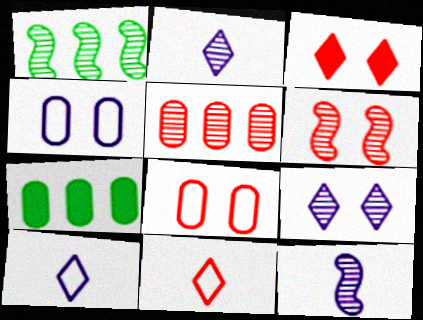[[1, 6, 12], 
[3, 6, 8], 
[6, 7, 10]]